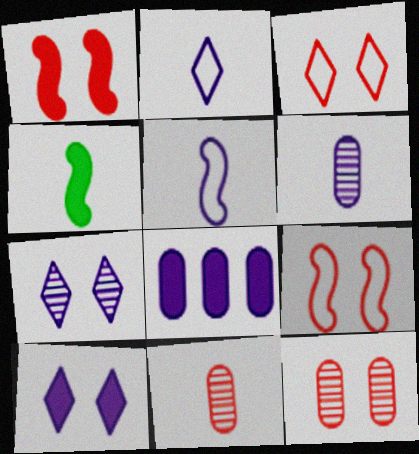[[1, 3, 12], 
[2, 4, 11], 
[5, 7, 8]]